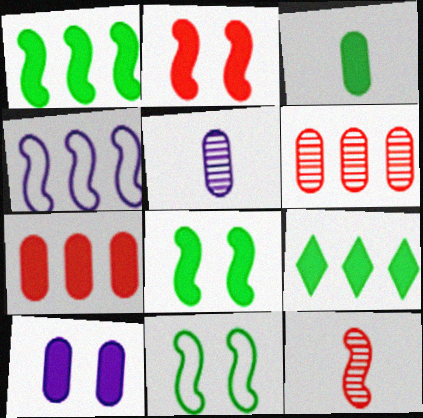[[3, 7, 10], 
[3, 8, 9], 
[4, 6, 9], 
[4, 8, 12]]